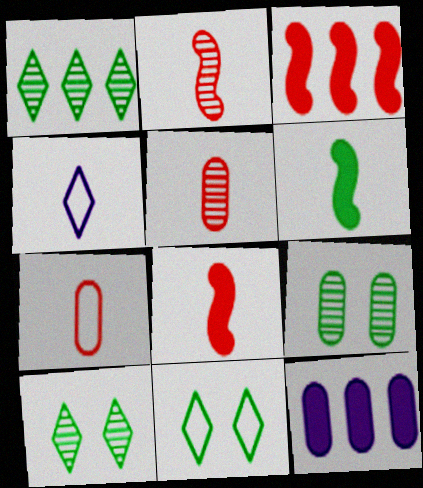[[2, 11, 12], 
[3, 4, 9], 
[4, 5, 6], 
[7, 9, 12]]